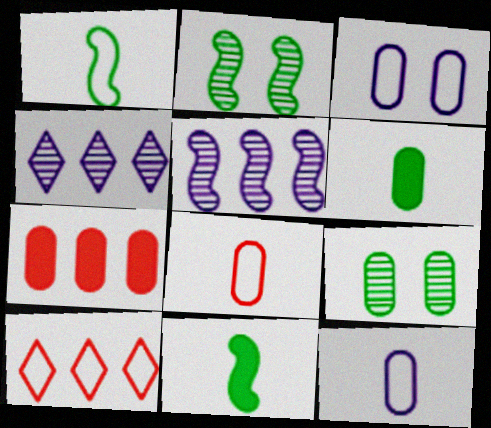[[1, 3, 10], 
[7, 9, 12]]